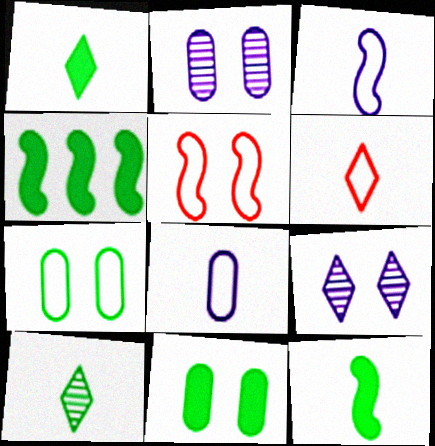[[1, 4, 11], 
[2, 4, 6], 
[4, 7, 10], 
[5, 9, 11]]